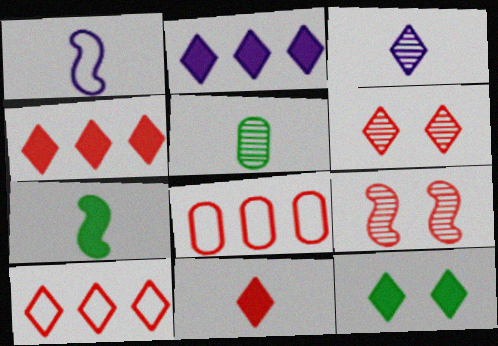[[1, 5, 11], 
[2, 11, 12], 
[3, 10, 12], 
[6, 10, 11], 
[8, 9, 11]]